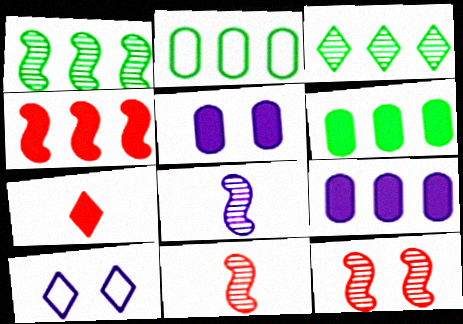[[1, 8, 12], 
[3, 7, 10], 
[6, 10, 11], 
[8, 9, 10]]